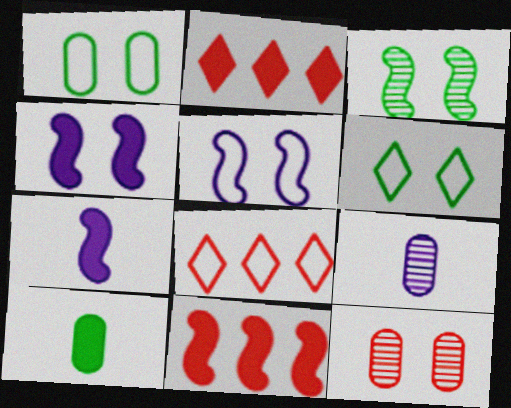[[2, 4, 10], 
[4, 6, 12], 
[6, 9, 11]]